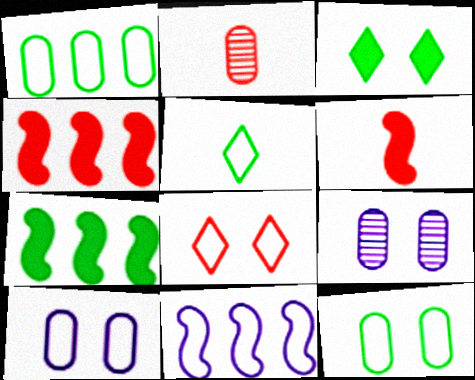[[2, 3, 11], 
[2, 4, 8], 
[4, 5, 9]]